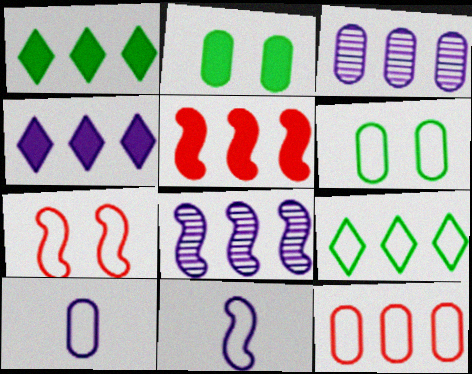[[1, 8, 12], 
[3, 5, 9], 
[6, 10, 12], 
[7, 9, 10]]